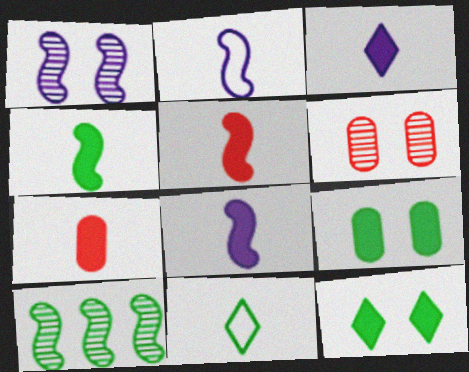[[3, 4, 7], 
[4, 5, 8], 
[9, 10, 11]]